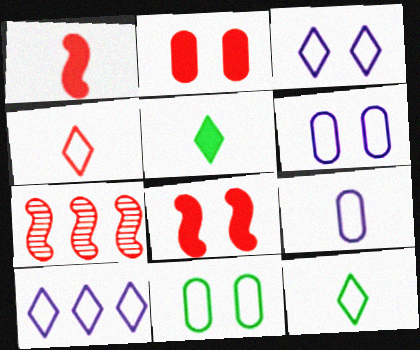[[2, 4, 7], 
[5, 6, 7]]